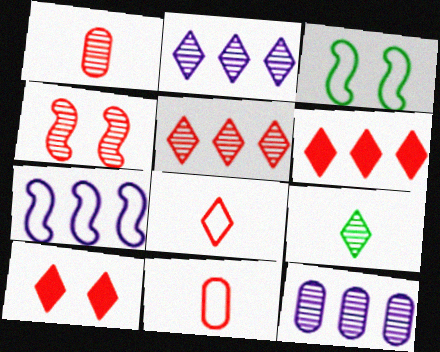[[1, 4, 5], 
[4, 6, 11], 
[4, 9, 12], 
[5, 8, 10]]